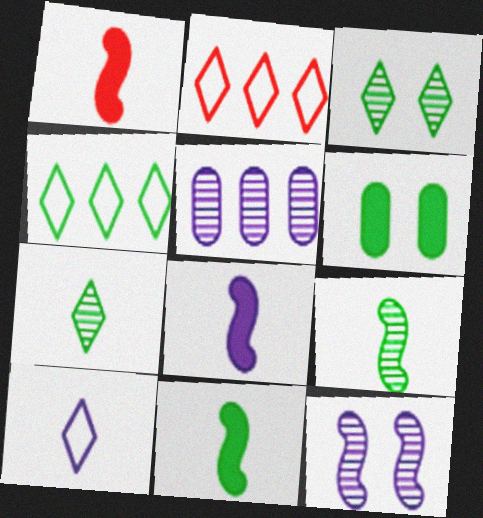[[1, 8, 11], 
[4, 6, 9]]